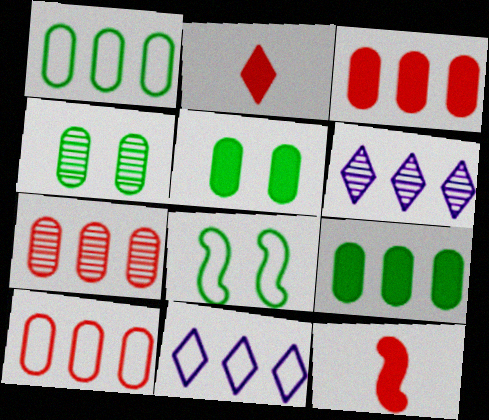[[3, 7, 10], 
[4, 11, 12]]